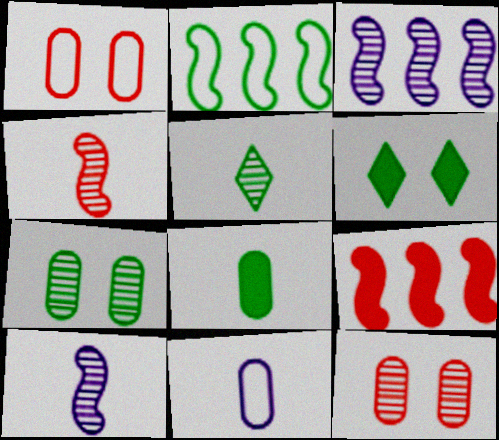[[2, 3, 9], 
[3, 5, 12]]